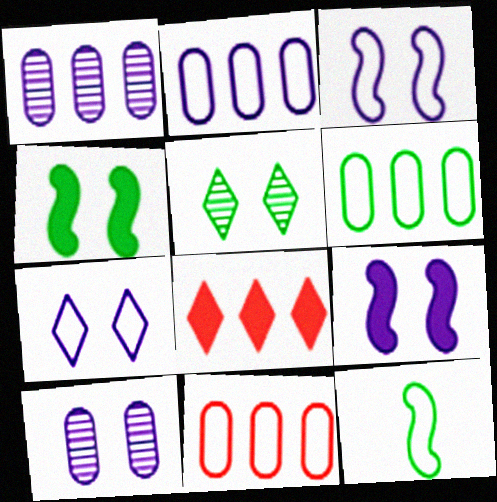[[2, 6, 11], 
[7, 9, 10], 
[7, 11, 12], 
[8, 10, 12]]